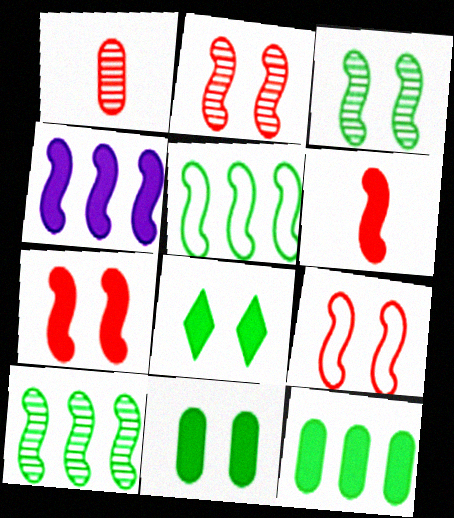[[2, 7, 9]]